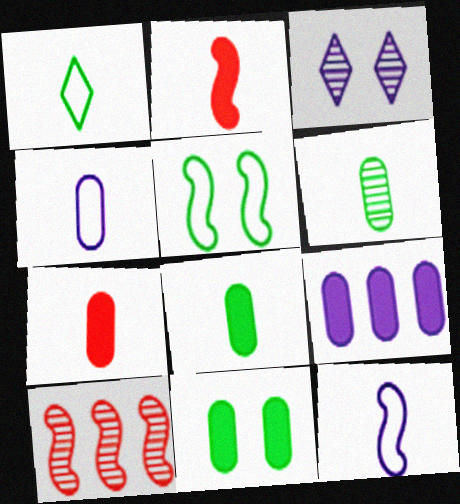[[3, 6, 10], 
[3, 9, 12], 
[4, 6, 7], 
[7, 9, 11]]